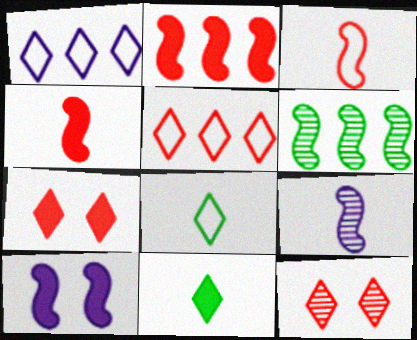[[1, 11, 12], 
[3, 6, 10]]